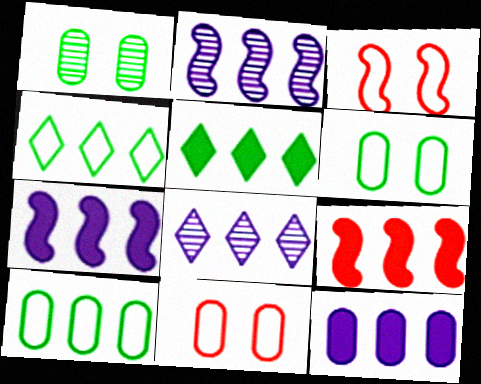[[5, 9, 12], 
[8, 9, 10]]